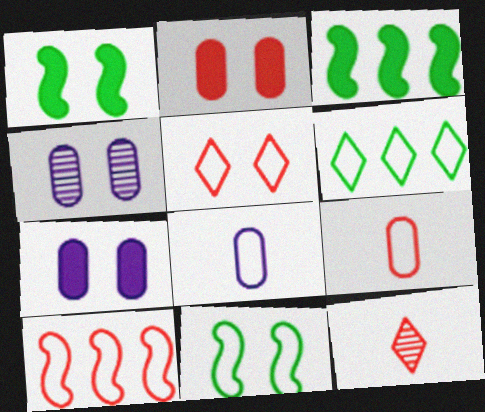[[1, 4, 5], 
[2, 10, 12], 
[5, 9, 10]]